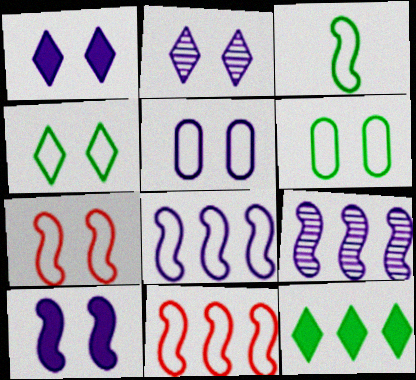[[2, 5, 10], 
[3, 7, 8], 
[4, 5, 7]]